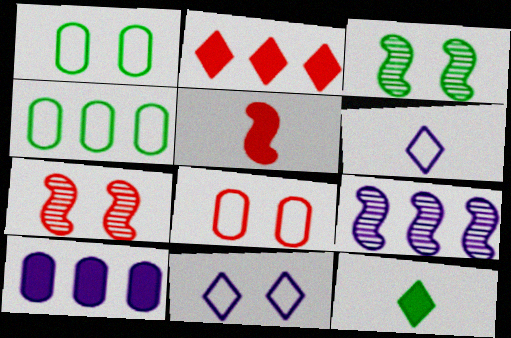[[2, 4, 9], 
[3, 4, 12], 
[8, 9, 12]]